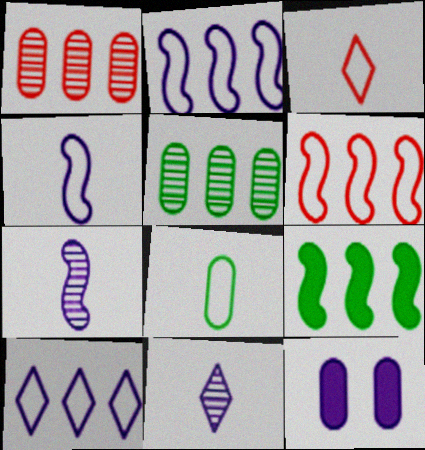[[1, 8, 12], 
[1, 9, 10], 
[2, 11, 12], 
[3, 4, 8], 
[7, 10, 12]]